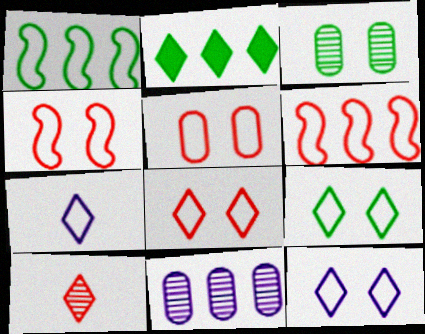[[1, 5, 7], 
[2, 6, 11], 
[2, 10, 12], 
[4, 5, 8], 
[8, 9, 12]]